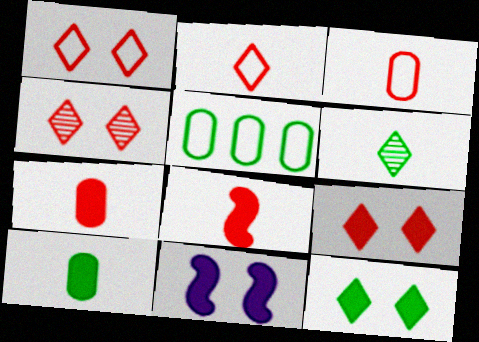[[1, 4, 9]]